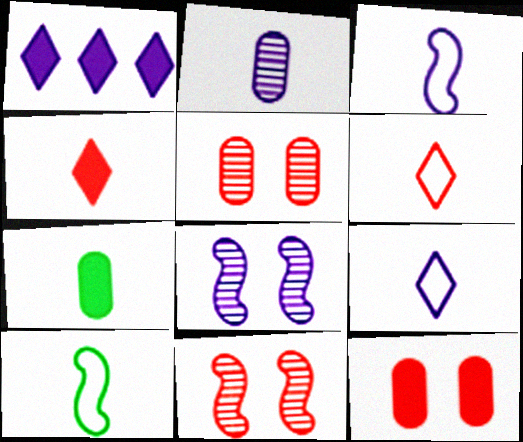[[1, 5, 10], 
[2, 4, 10]]